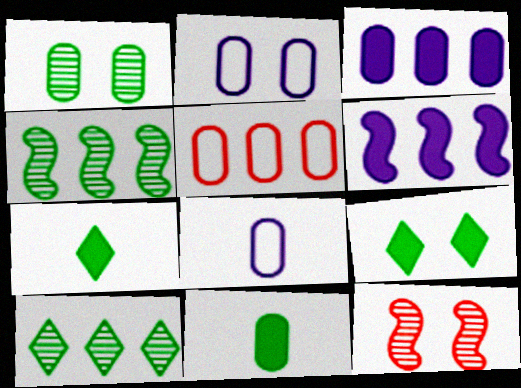[[2, 9, 12], 
[5, 6, 10]]